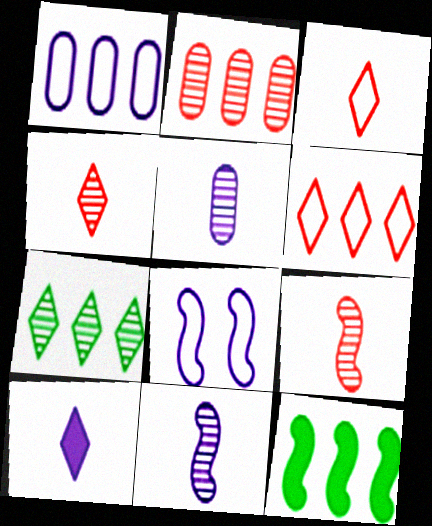[[8, 9, 12]]